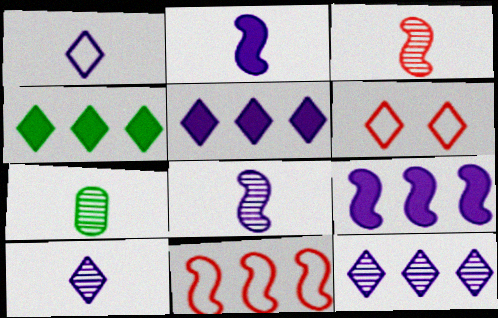[[3, 7, 10], 
[4, 6, 10], 
[6, 7, 9]]